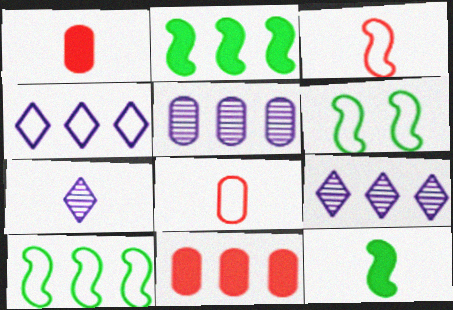[[1, 6, 9], 
[4, 6, 8], 
[6, 7, 11], 
[7, 8, 12], 
[9, 10, 11]]